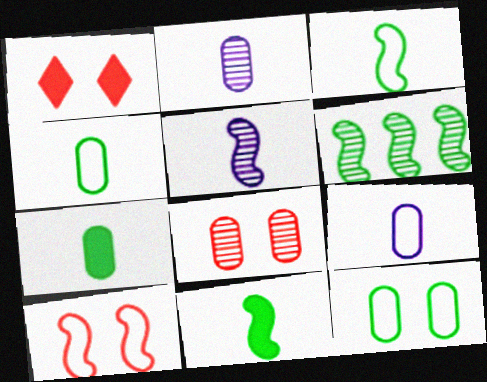[[1, 6, 9], 
[1, 8, 10]]